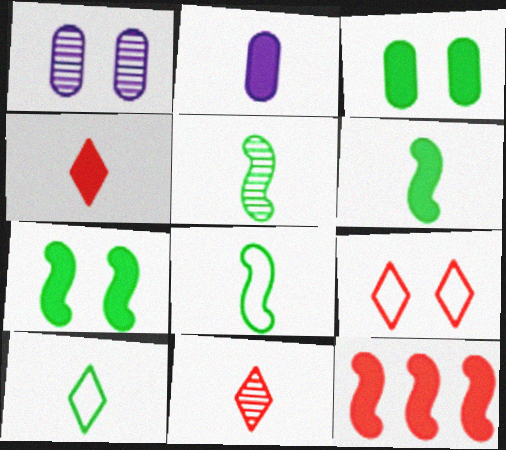[[1, 7, 9], 
[1, 10, 12], 
[2, 4, 6], 
[2, 8, 11], 
[5, 6, 8]]